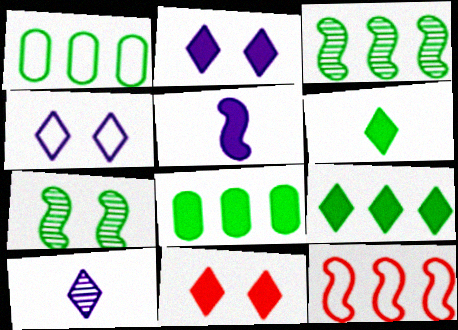[[1, 3, 9], 
[1, 6, 7], 
[5, 7, 12], 
[5, 8, 11]]